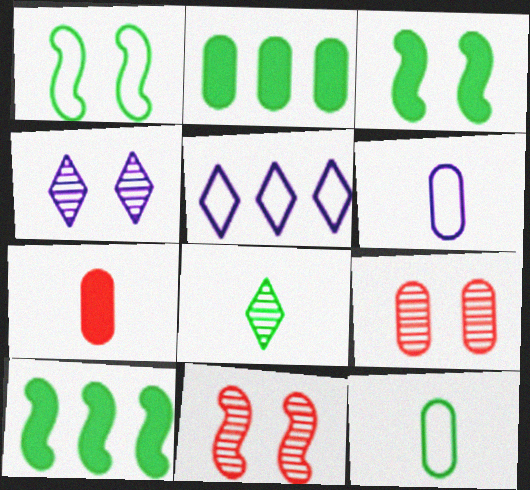[[1, 2, 8], 
[2, 6, 9]]